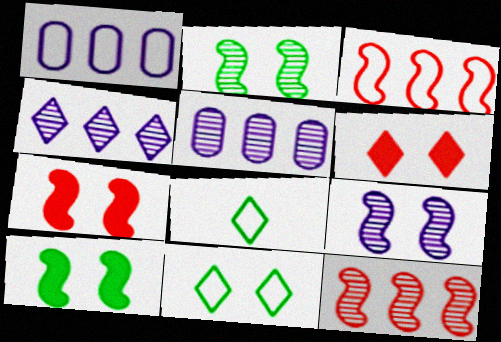[[4, 6, 8], 
[5, 7, 8]]